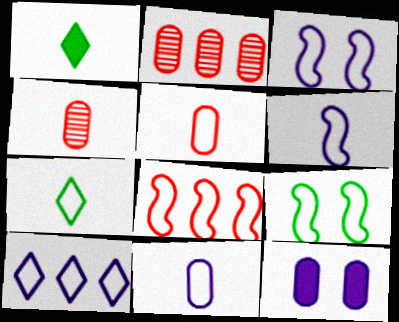[[1, 2, 3], 
[1, 4, 6], 
[3, 10, 11], 
[5, 6, 7], 
[5, 9, 10], 
[6, 8, 9]]